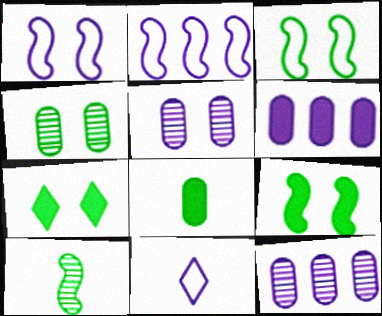[[3, 4, 7]]